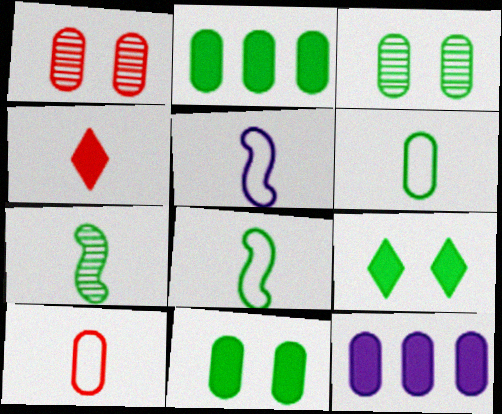[[1, 6, 12], 
[2, 3, 6], 
[3, 10, 12]]